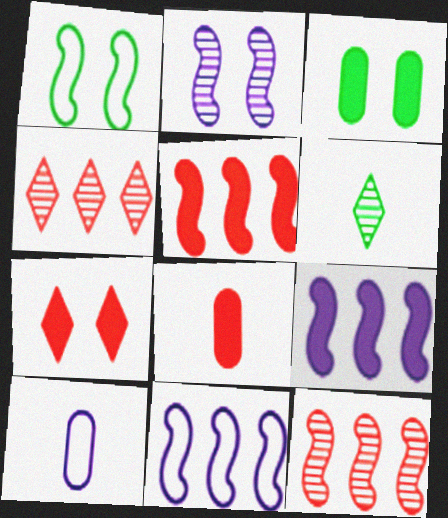[[5, 7, 8]]